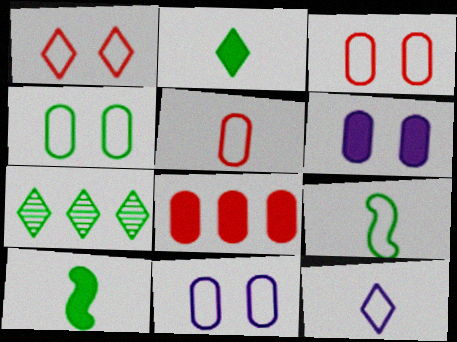[[3, 4, 11], 
[4, 7, 10], 
[5, 9, 12]]